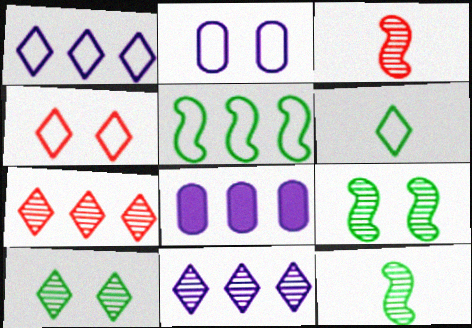[[1, 4, 6], 
[4, 8, 12], 
[5, 7, 8]]